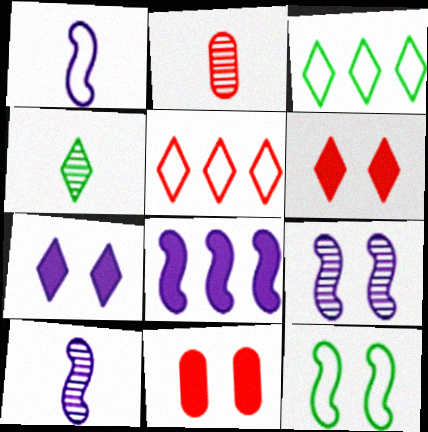[[1, 8, 9], 
[2, 4, 10], 
[3, 10, 11], 
[4, 5, 7]]